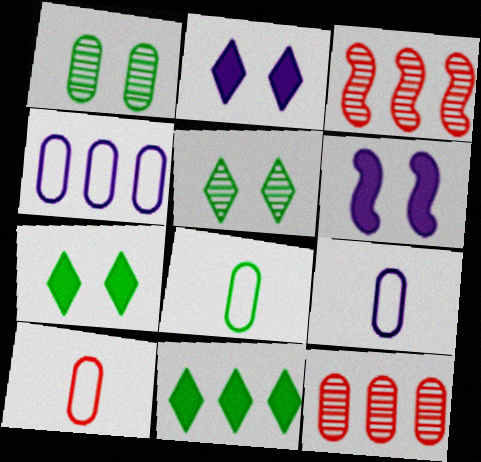[[2, 3, 8], 
[3, 4, 11], 
[3, 7, 9], 
[8, 9, 10]]